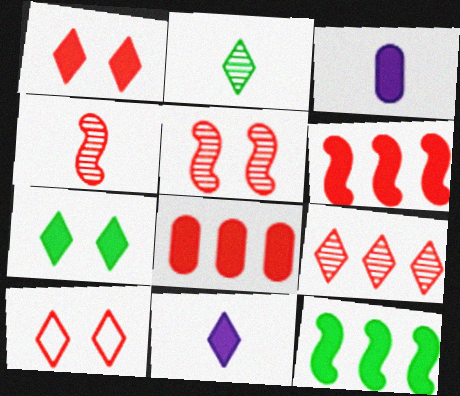[[1, 3, 12], 
[3, 6, 7], 
[4, 8, 10]]